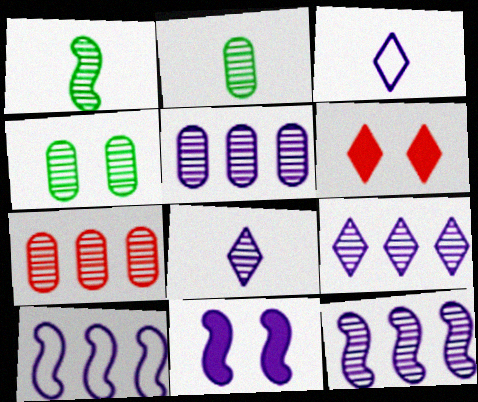[[2, 6, 10], 
[3, 5, 11], 
[5, 9, 12]]